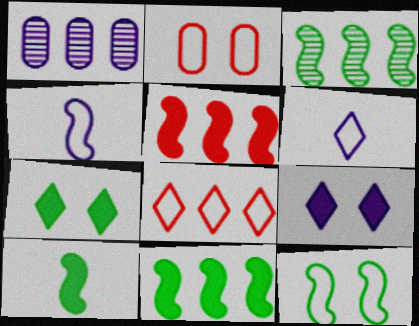[[1, 4, 9], 
[1, 8, 11], 
[3, 10, 12]]